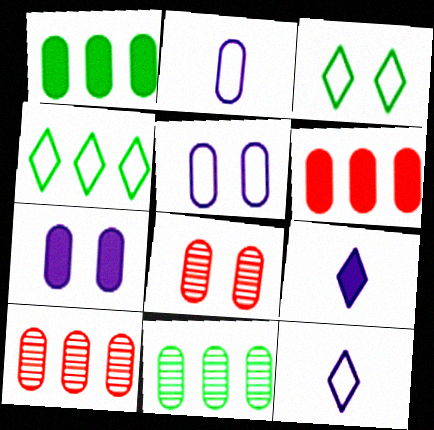[[1, 2, 8]]